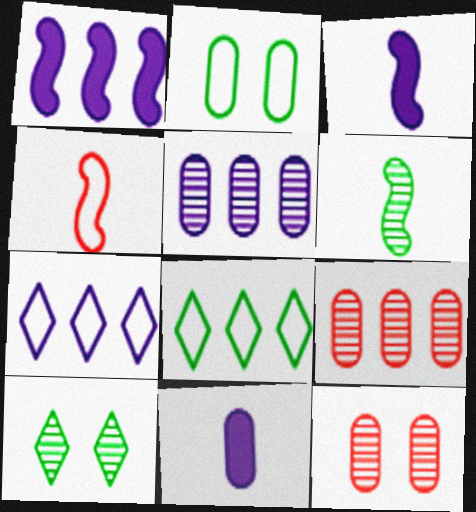[[1, 5, 7], 
[1, 8, 9], 
[2, 4, 7], 
[2, 9, 11], 
[3, 4, 6], 
[3, 8, 12]]